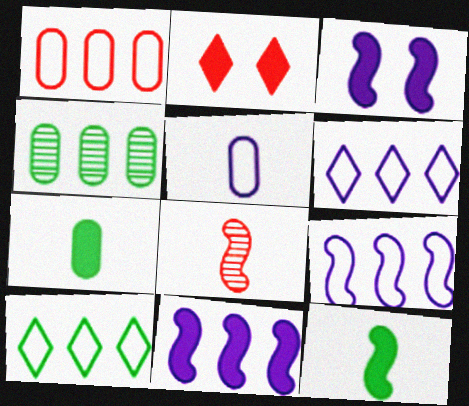[[1, 2, 8], 
[1, 9, 10], 
[2, 7, 11]]